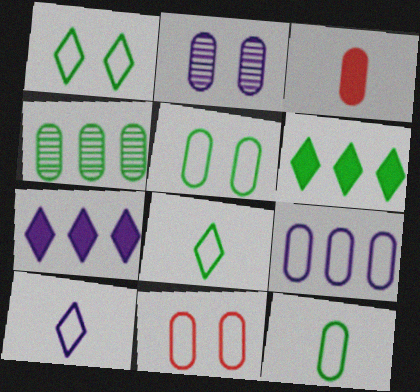[[9, 11, 12]]